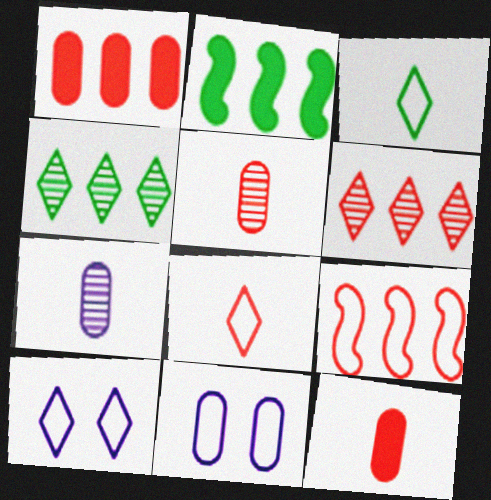[[1, 6, 9], 
[2, 5, 10], 
[3, 9, 11]]